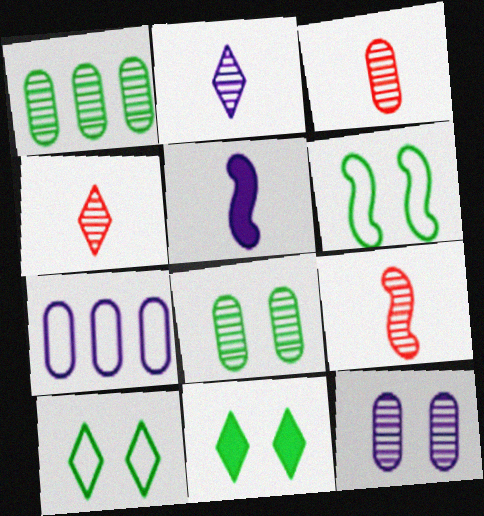[[1, 3, 12], 
[3, 4, 9], 
[6, 8, 11], 
[7, 9, 11]]